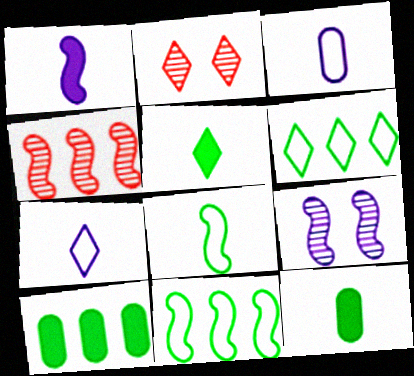[]